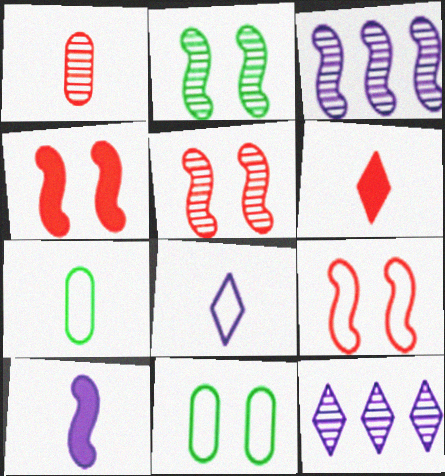[[1, 2, 12], 
[3, 6, 11], 
[4, 5, 9], 
[4, 7, 12]]